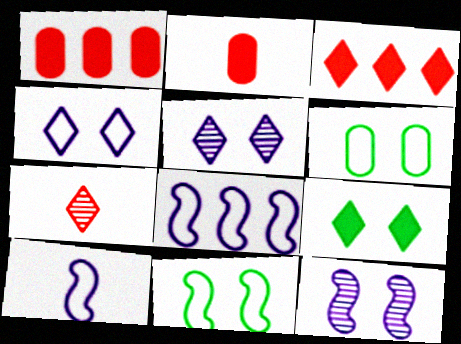[]